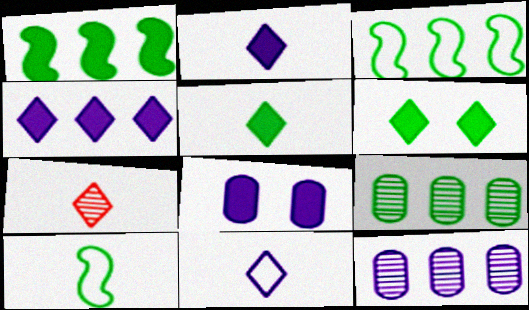[[3, 7, 8], 
[5, 7, 11], 
[6, 9, 10]]